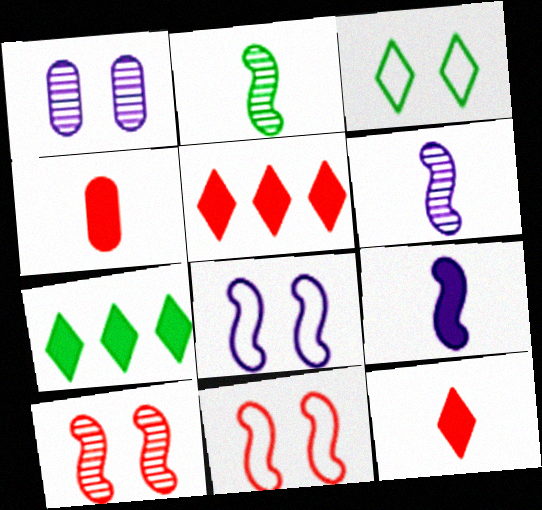[]